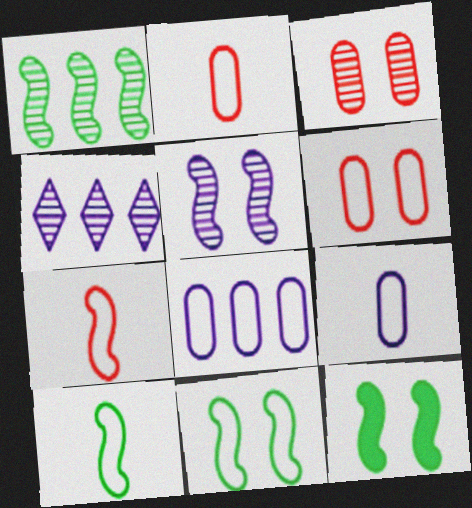[[1, 10, 12], 
[2, 4, 12]]